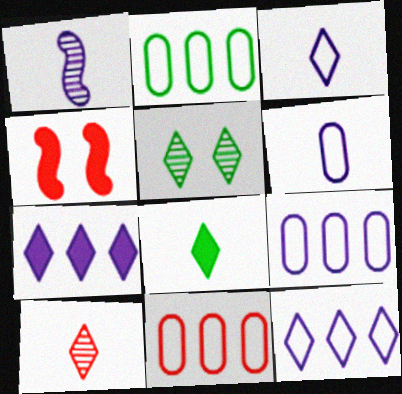[[2, 9, 11], 
[3, 8, 10], 
[4, 10, 11]]